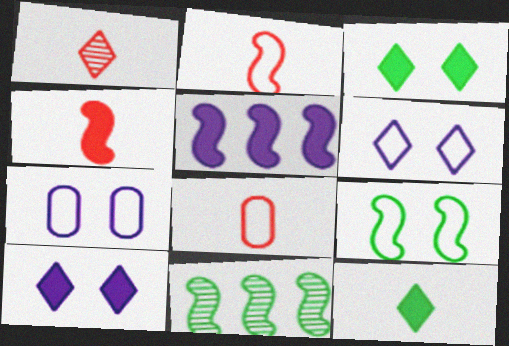[[1, 4, 8], 
[8, 10, 11]]